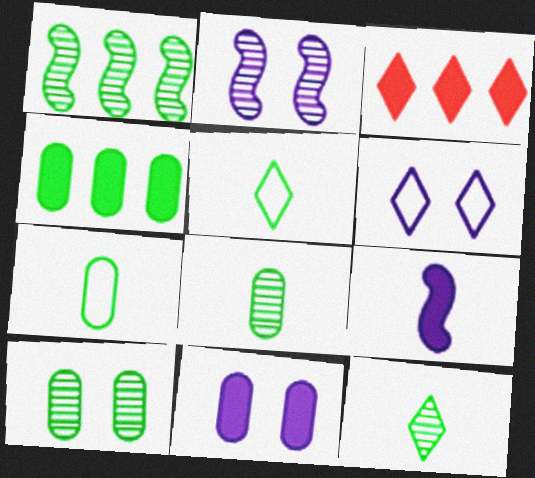[[1, 10, 12], 
[2, 3, 7], 
[2, 6, 11], 
[3, 6, 12], 
[4, 7, 10]]